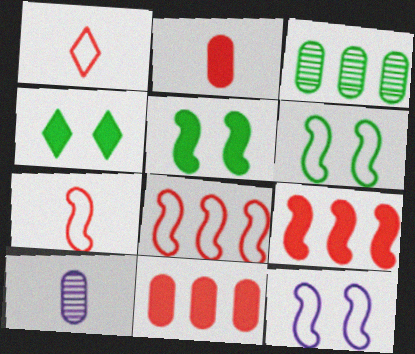[[4, 8, 10]]